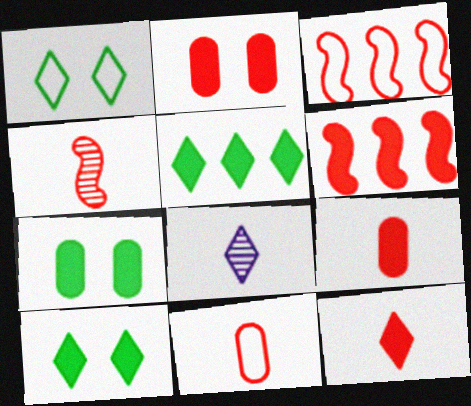[[2, 6, 12], 
[3, 7, 8], 
[4, 11, 12]]